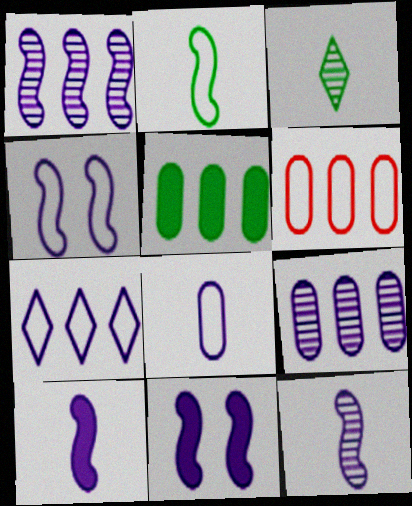[[1, 4, 10], 
[3, 6, 11], 
[4, 7, 8], 
[5, 6, 9]]